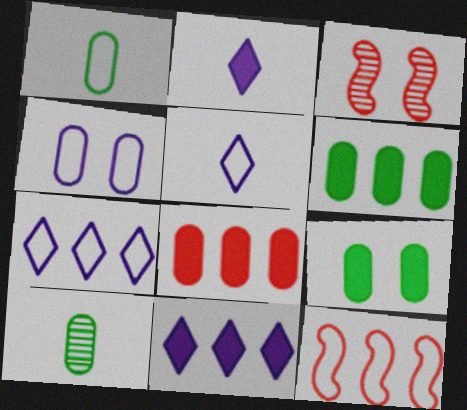[[1, 3, 11], 
[3, 5, 6], 
[4, 8, 10]]